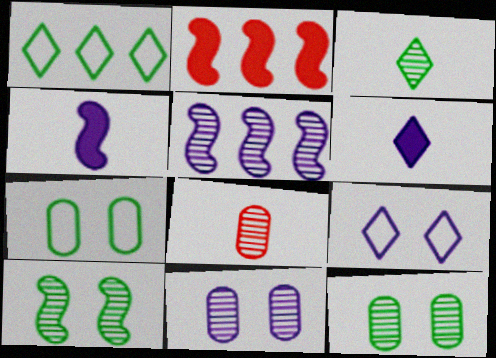[]